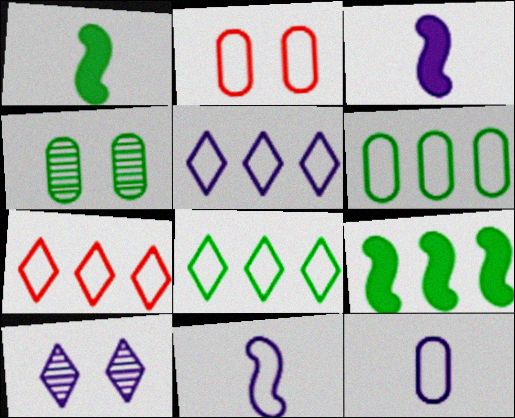[[1, 4, 8], 
[2, 6, 12], 
[2, 8, 11], 
[3, 4, 7], 
[5, 7, 8]]